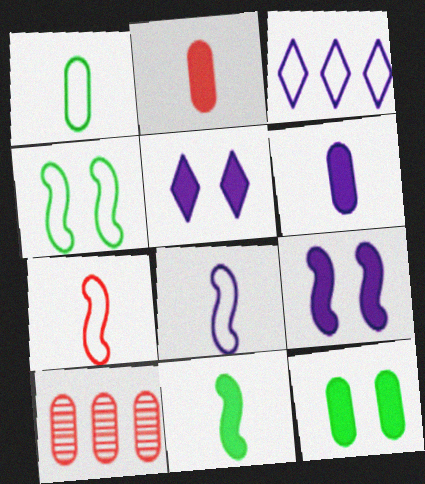[]